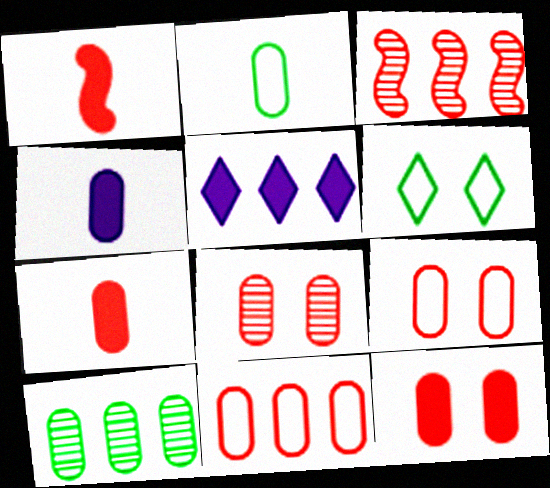[[3, 4, 6], 
[4, 9, 10], 
[7, 8, 11], 
[8, 9, 12]]